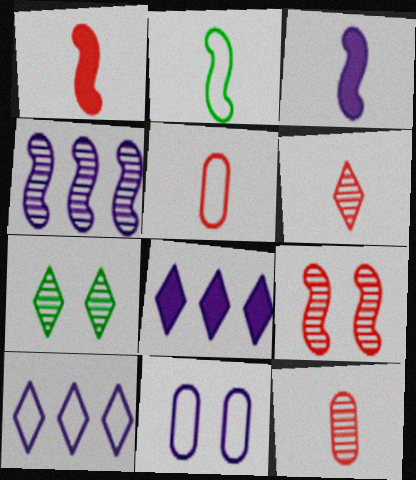[[1, 5, 6], 
[4, 7, 12]]